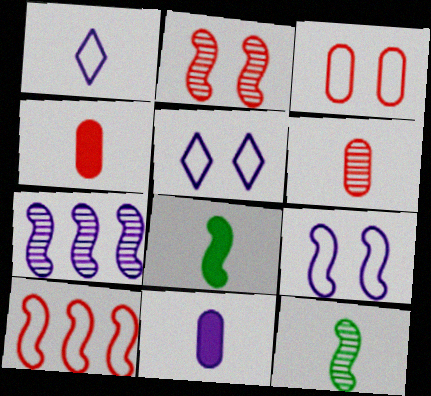[[1, 4, 12], 
[1, 6, 8], 
[2, 7, 12], 
[5, 7, 11]]